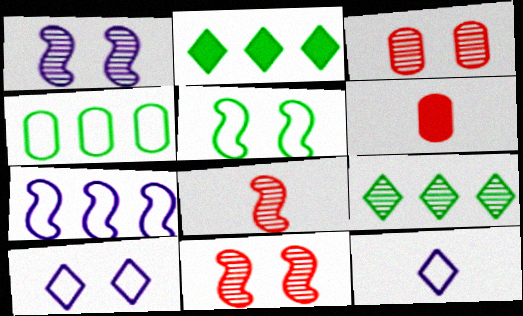[]